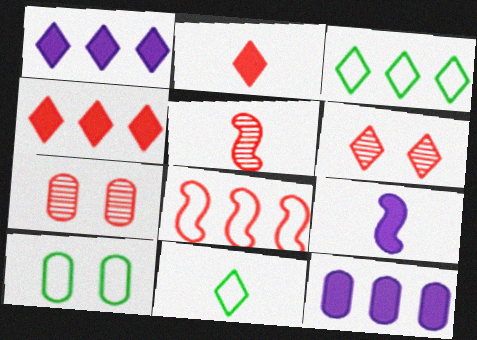[[1, 5, 10], 
[1, 6, 11], 
[2, 7, 8], 
[3, 7, 9]]